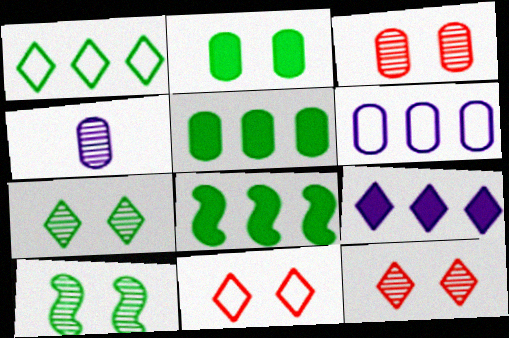[[4, 8, 11]]